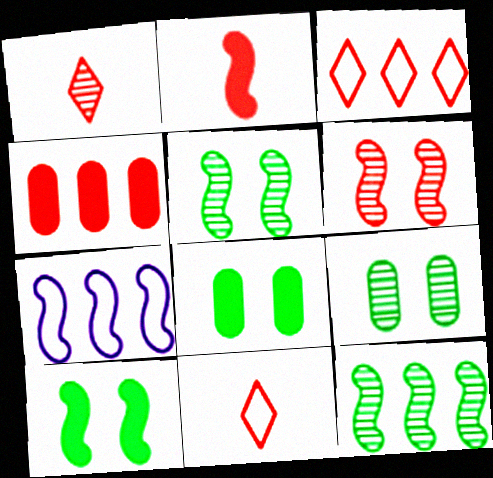[[1, 7, 8], 
[2, 5, 7], 
[4, 6, 11]]